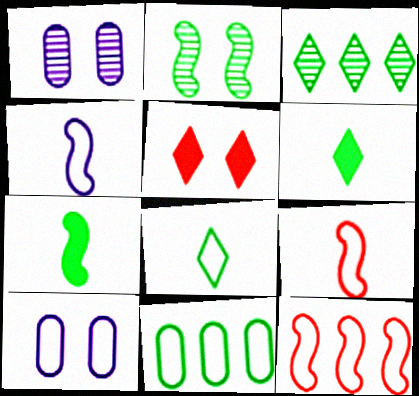[[1, 6, 12], 
[2, 5, 10], 
[2, 6, 11], 
[8, 10, 12]]